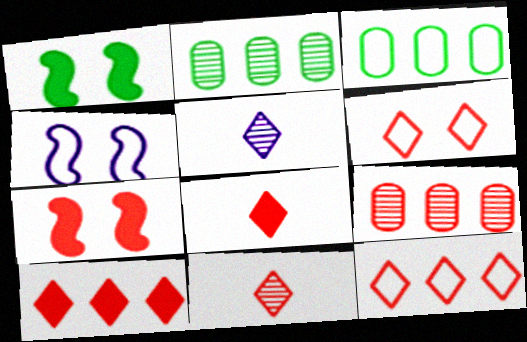[[2, 4, 8], 
[3, 5, 7], 
[6, 10, 11]]